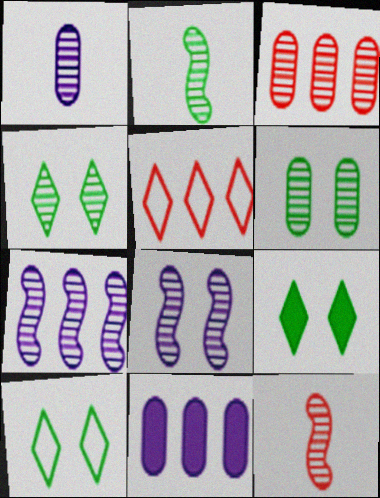[[1, 3, 6], 
[4, 9, 10], 
[10, 11, 12]]